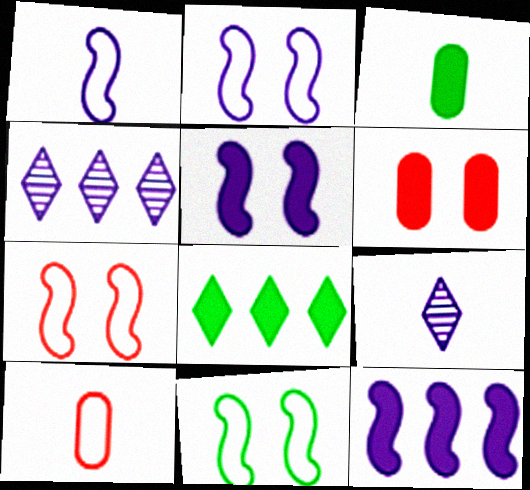[[2, 7, 11], 
[3, 4, 7]]